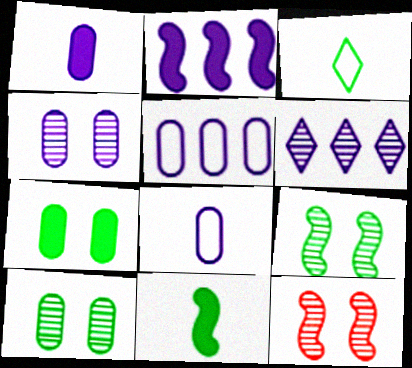[[1, 4, 5], 
[2, 5, 6]]